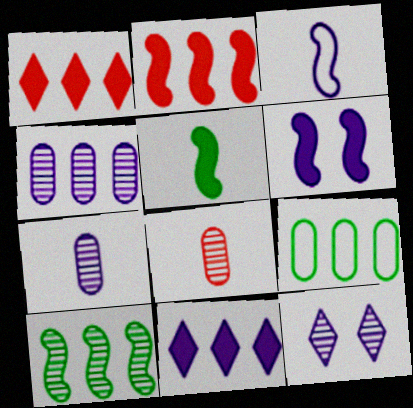[[2, 5, 6], 
[8, 10, 12]]